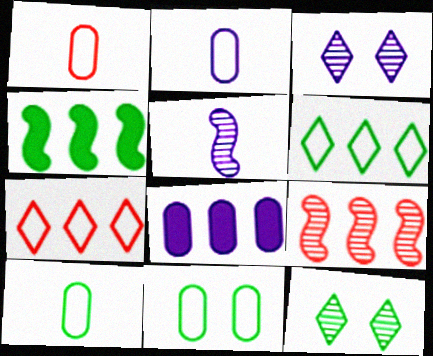[[1, 2, 10], 
[1, 3, 4], 
[4, 10, 12], 
[6, 8, 9]]